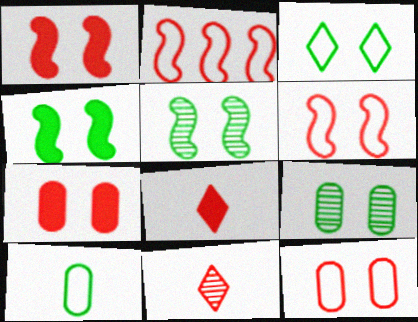[[2, 7, 11], 
[3, 4, 9]]